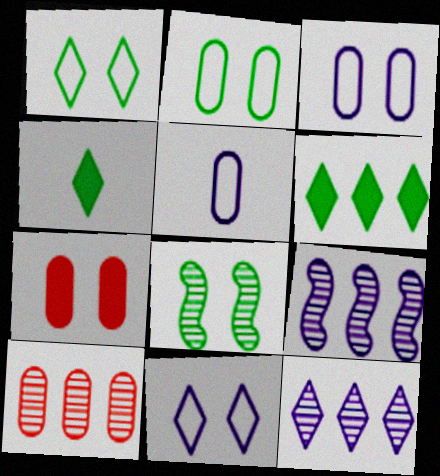[[7, 8, 11]]